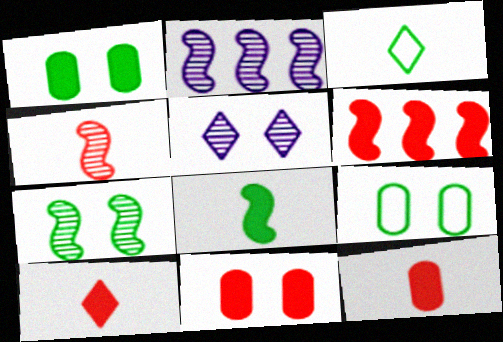[[2, 3, 11], 
[2, 4, 7], 
[2, 9, 10], 
[6, 10, 11]]